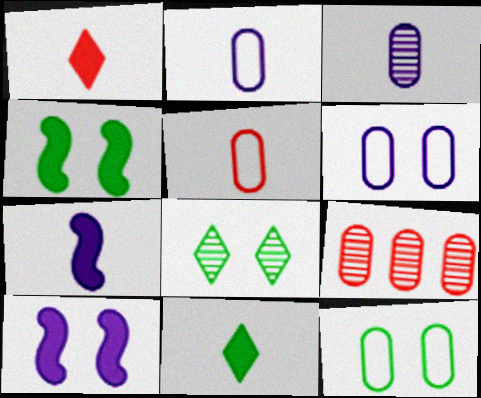[[4, 8, 12]]